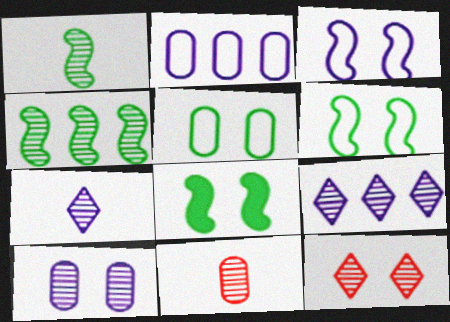[[1, 7, 11]]